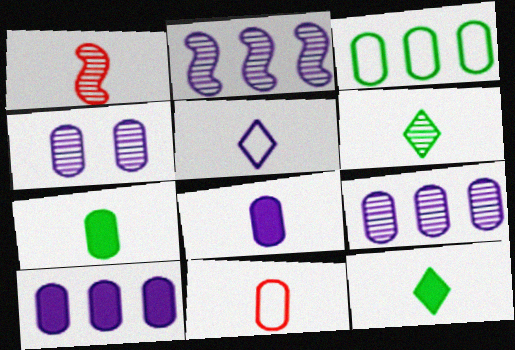[[1, 5, 7]]